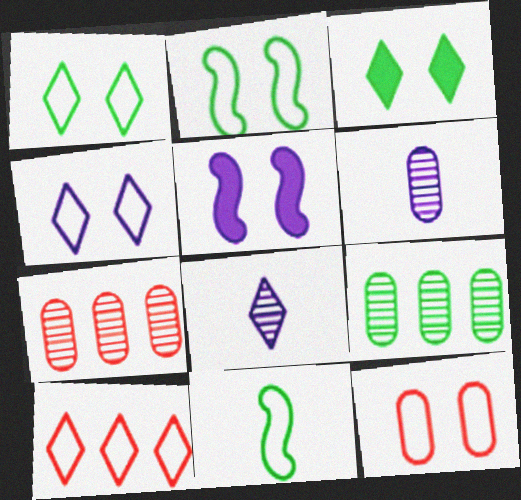[[2, 4, 12], 
[3, 8, 10], 
[3, 9, 11]]